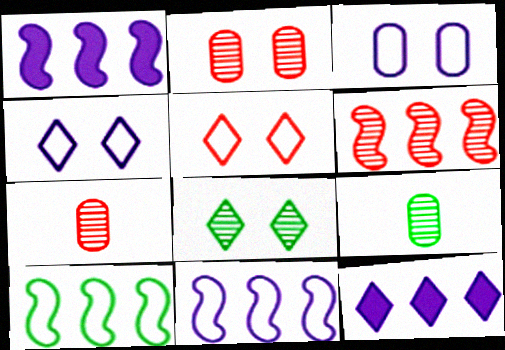[[1, 5, 9], 
[1, 6, 10]]